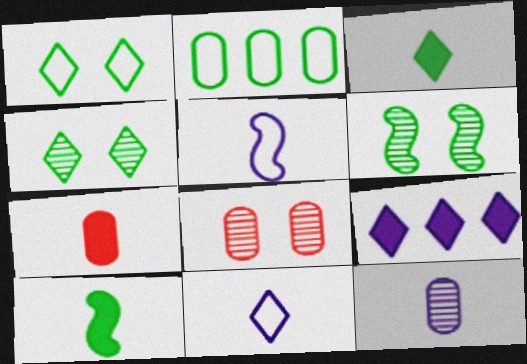[[2, 3, 6], 
[2, 4, 10]]